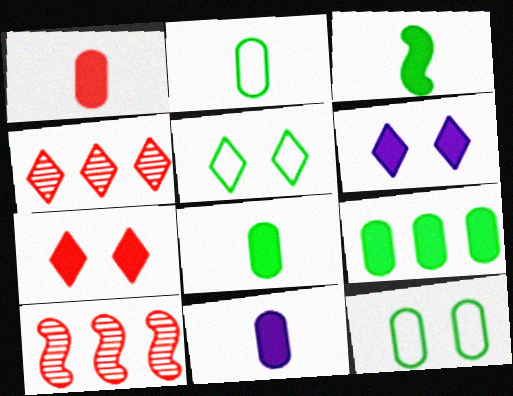[[1, 8, 11], 
[2, 6, 10], 
[5, 10, 11]]